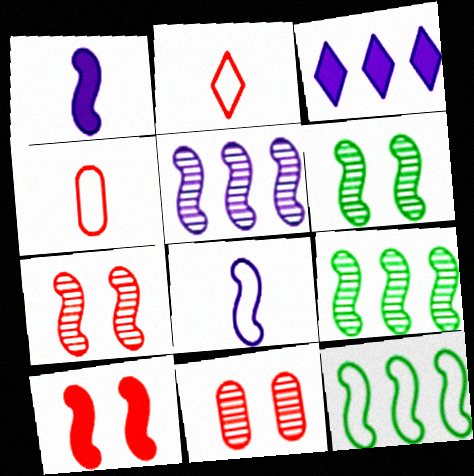[[1, 7, 12], 
[3, 4, 6], 
[8, 9, 10]]